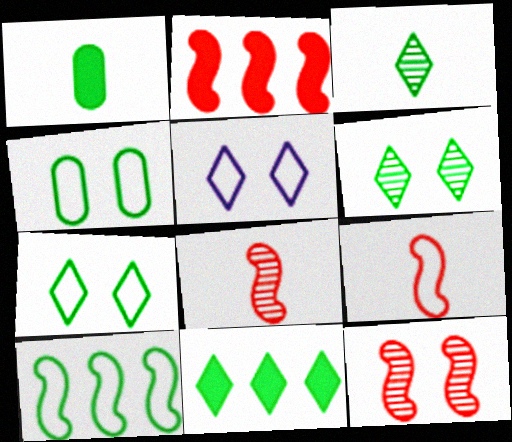[[1, 6, 10], 
[2, 9, 12], 
[3, 7, 11]]